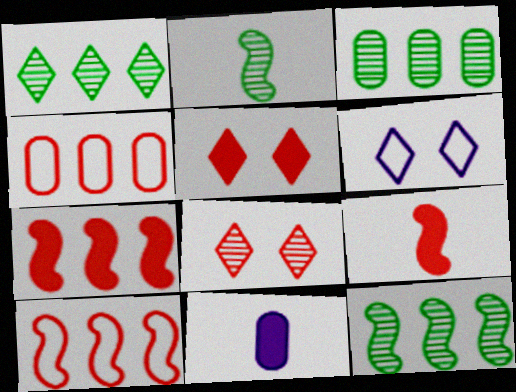[[1, 3, 12], 
[3, 6, 9], 
[4, 8, 9]]